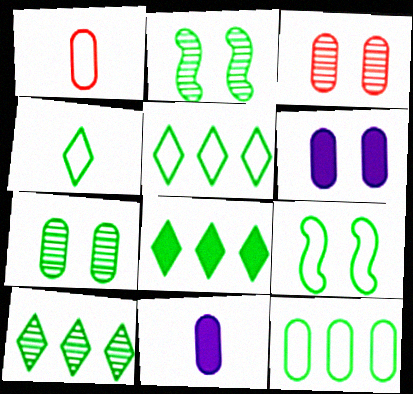[[3, 11, 12], 
[4, 9, 12], 
[5, 8, 10]]